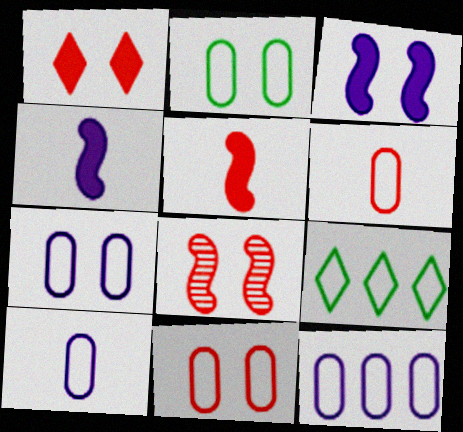[[1, 8, 11], 
[2, 6, 12], 
[2, 7, 11], 
[7, 10, 12]]